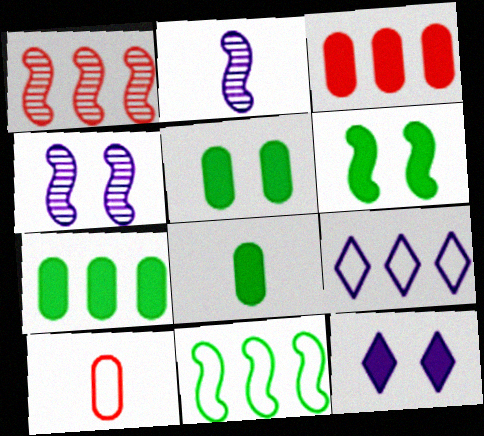[[1, 7, 9], 
[5, 7, 8]]